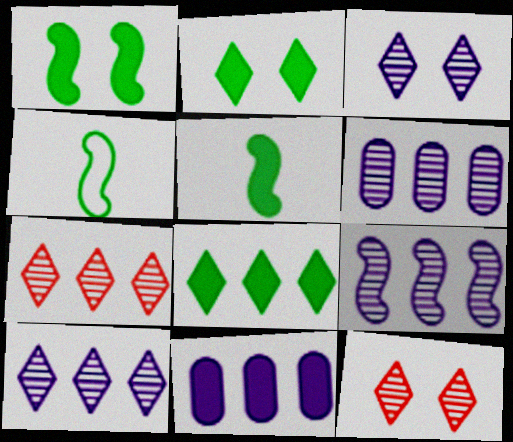[[4, 11, 12], 
[6, 9, 10]]